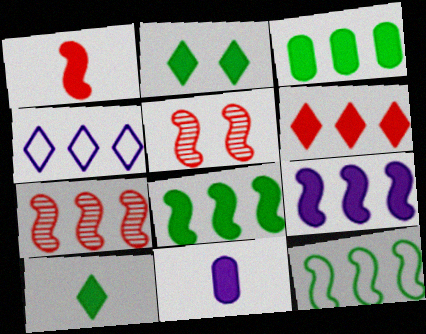[[1, 10, 11], 
[3, 4, 7], 
[3, 6, 9], 
[7, 9, 12]]